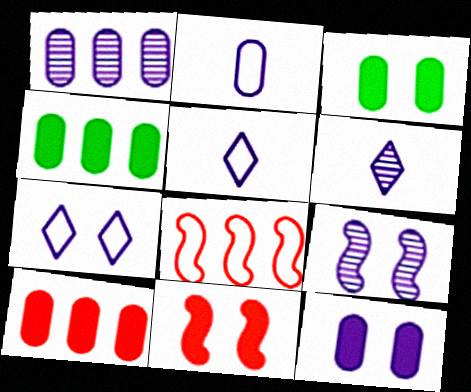[[1, 2, 12], 
[1, 6, 9], 
[3, 6, 8], 
[7, 9, 12]]